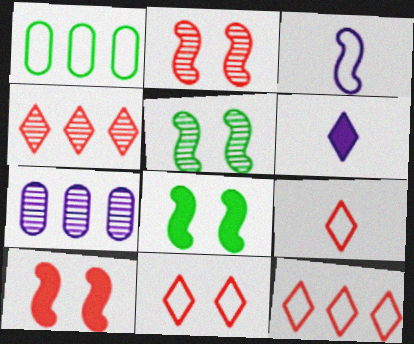[[1, 2, 6], 
[1, 3, 11], 
[7, 8, 9], 
[9, 11, 12]]